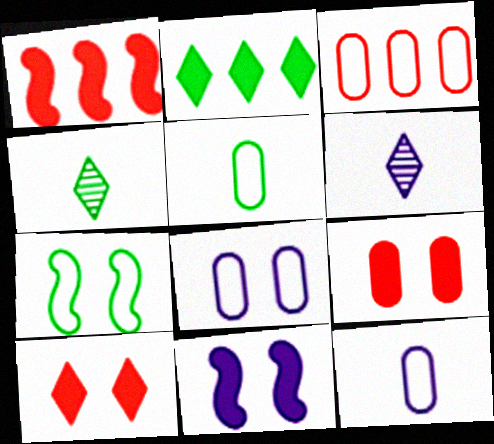[[1, 4, 8], 
[3, 4, 11], 
[3, 5, 8]]